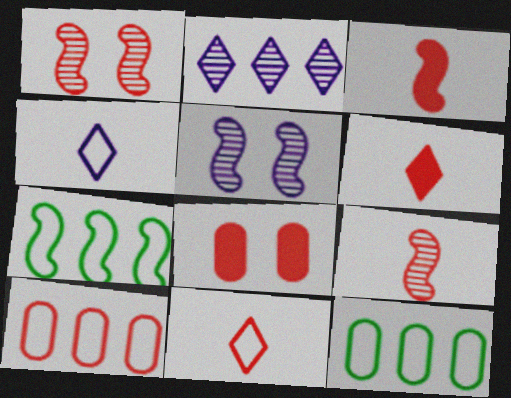[[1, 6, 10], 
[3, 5, 7], 
[5, 6, 12]]